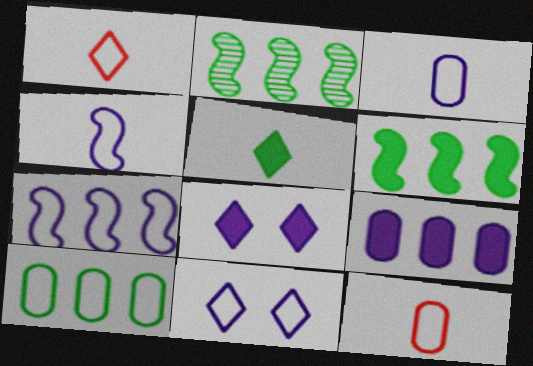[[2, 8, 12], 
[3, 7, 11]]